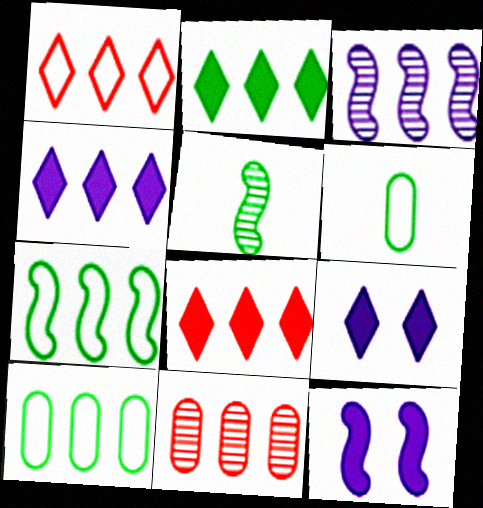[[2, 4, 8], 
[3, 8, 10], 
[4, 7, 11]]